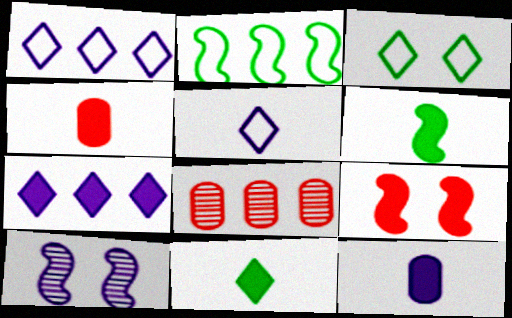[[1, 10, 12], 
[2, 7, 8]]